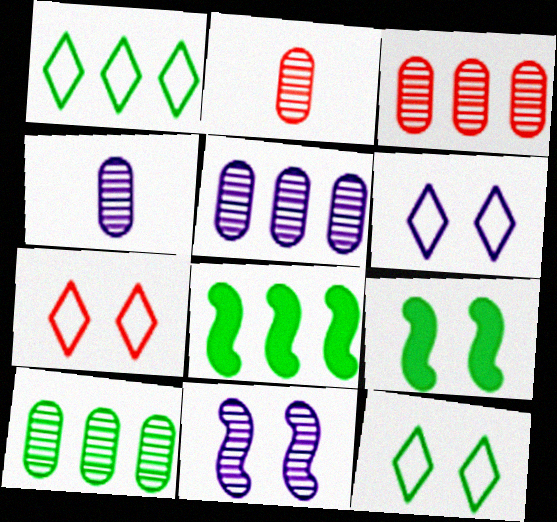[[1, 8, 10], 
[2, 6, 8], 
[3, 5, 10], 
[4, 7, 8], 
[6, 7, 12]]